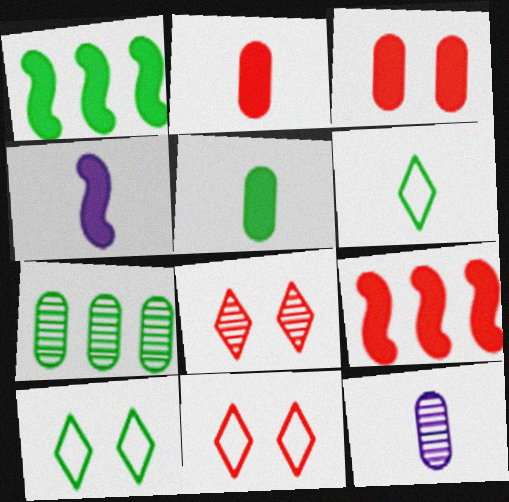[[1, 11, 12], 
[4, 7, 11], 
[9, 10, 12]]